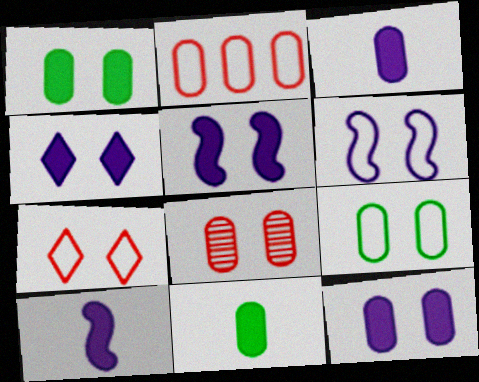[[4, 5, 12], 
[6, 7, 9], 
[8, 9, 12]]